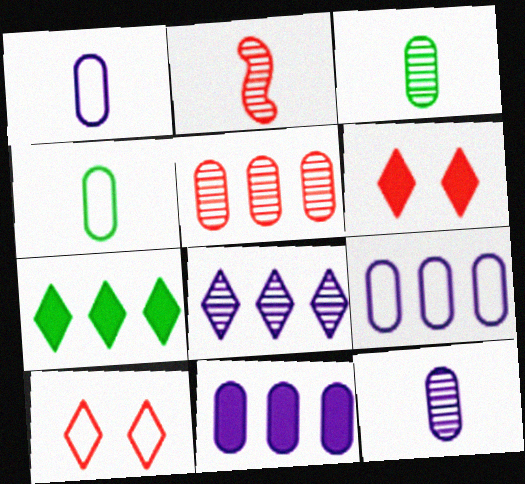[]